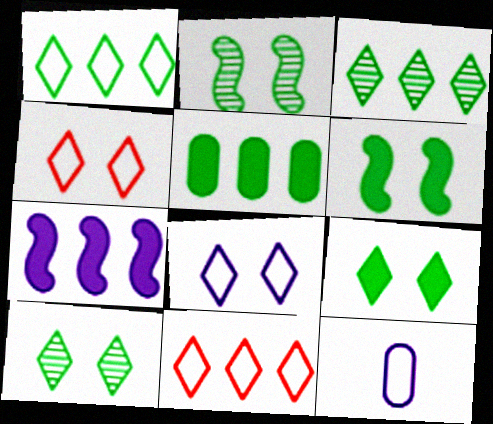[]